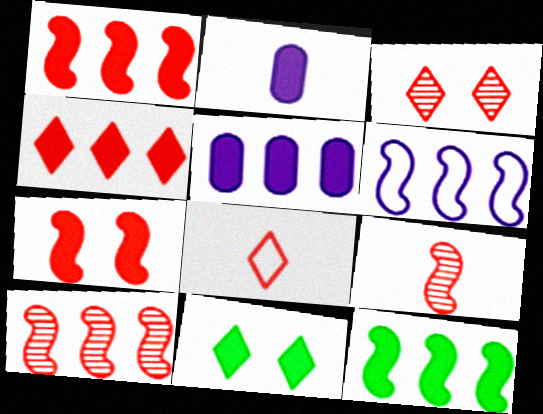[[1, 2, 11], 
[3, 4, 8], 
[4, 5, 12], 
[6, 10, 12]]